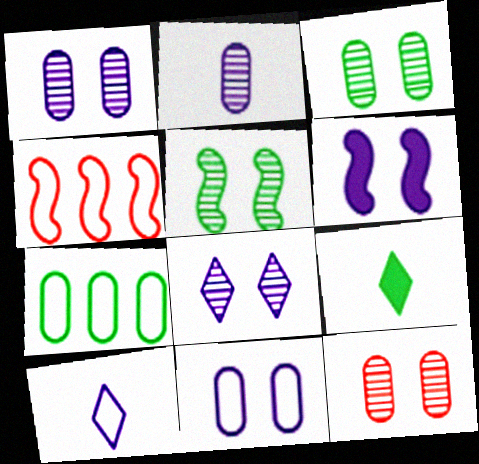[[1, 3, 12], 
[1, 4, 9], 
[5, 7, 9], 
[5, 8, 12], 
[6, 8, 11]]